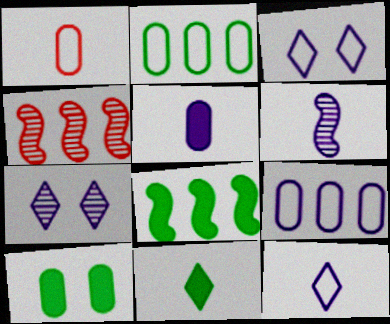[[1, 6, 11], 
[1, 7, 8], 
[4, 10, 12], 
[5, 6, 12], 
[8, 10, 11]]